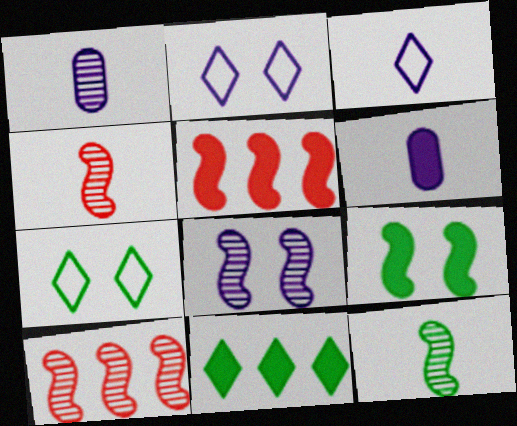[[1, 5, 7], 
[6, 7, 10], 
[8, 10, 12]]